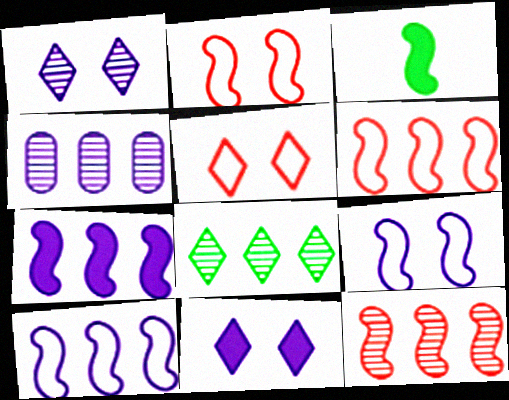[[3, 4, 5], 
[3, 9, 12], 
[4, 8, 12]]